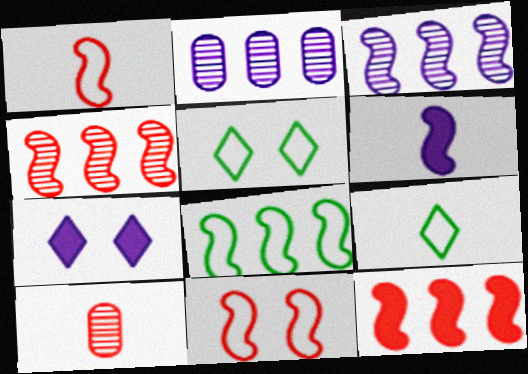[[3, 8, 12], 
[6, 9, 10], 
[7, 8, 10]]